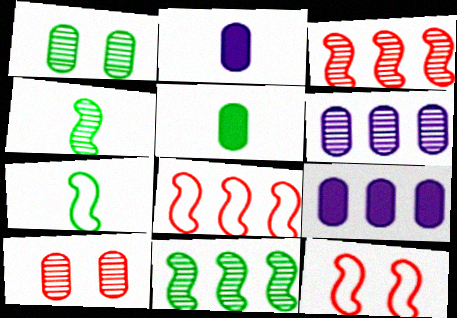[]